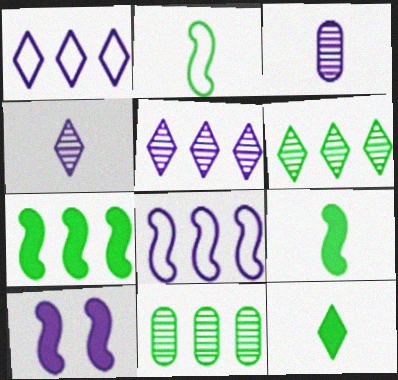[[1, 3, 10]]